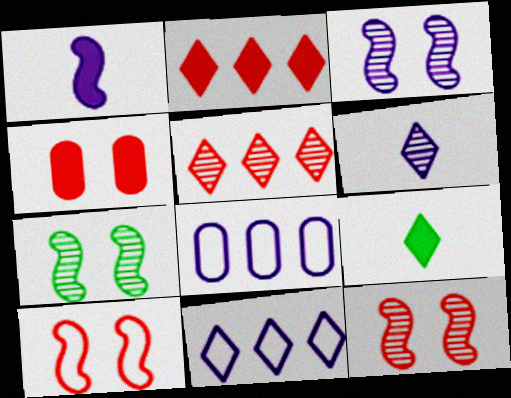[[3, 7, 12], 
[8, 9, 12]]